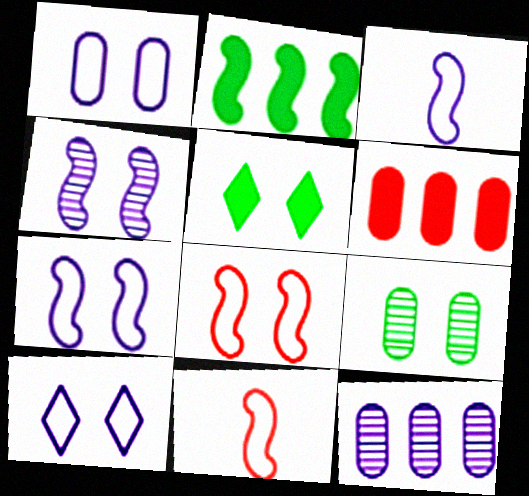[[1, 7, 10], 
[2, 4, 11], 
[5, 11, 12]]